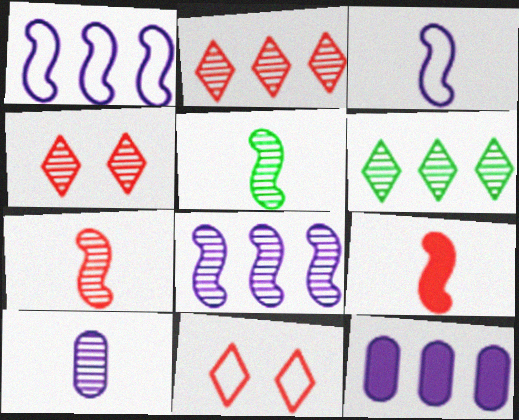[[3, 5, 9], 
[5, 11, 12]]